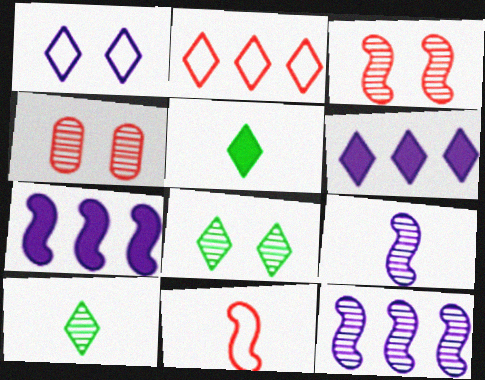[[4, 10, 12]]